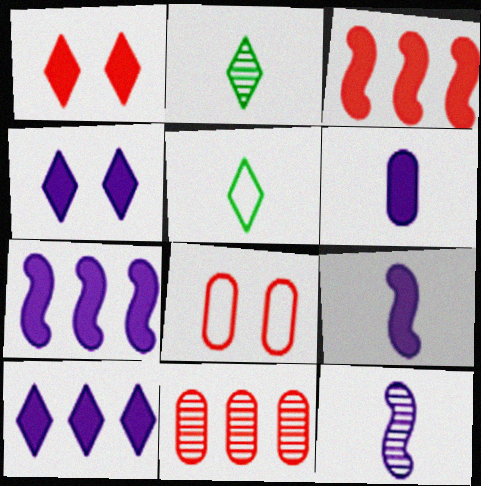[[2, 7, 8], 
[4, 6, 7]]